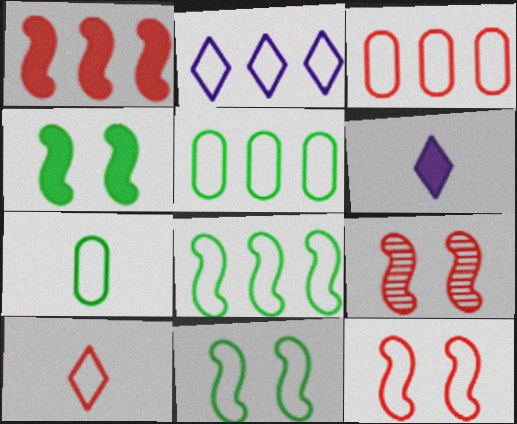[[2, 3, 8], 
[2, 7, 12], 
[3, 10, 12], 
[5, 6, 9]]